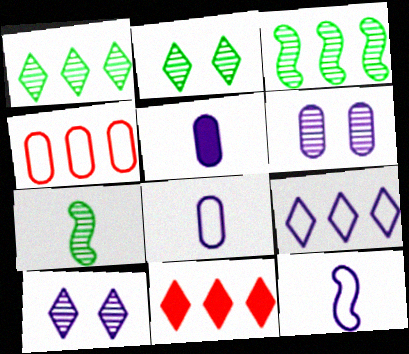[[1, 9, 11]]